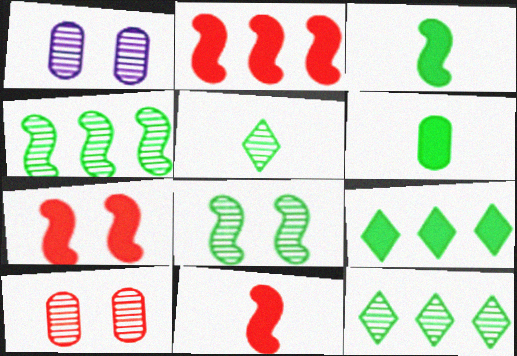[[2, 7, 11]]